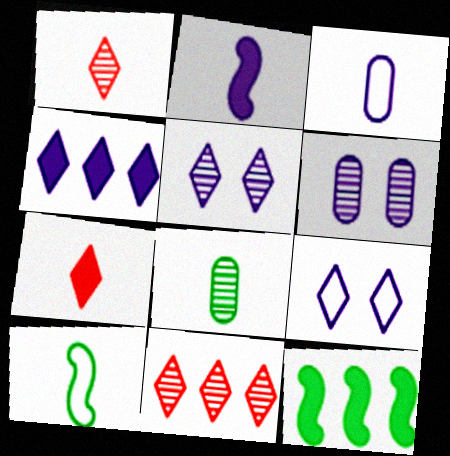[]